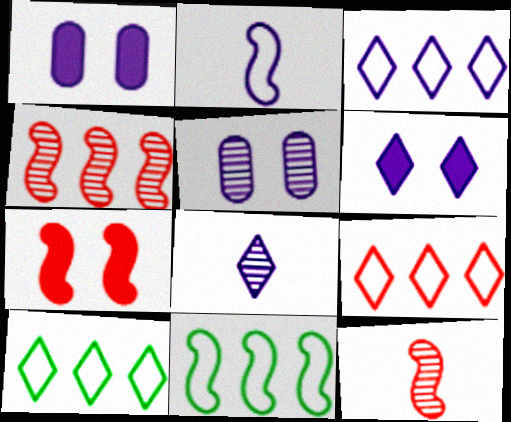[[1, 10, 12], 
[3, 6, 8], 
[3, 9, 10]]